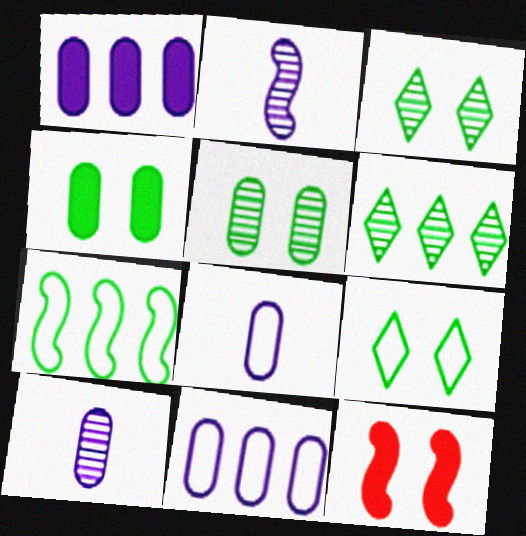[[2, 7, 12], 
[6, 8, 12]]